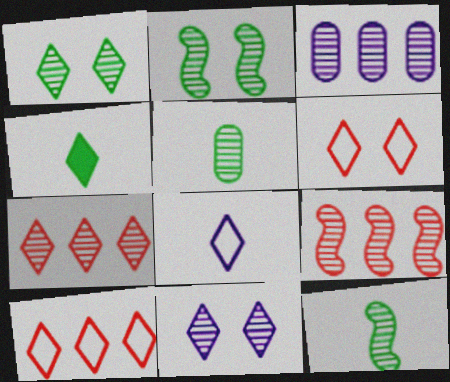[[4, 10, 11], 
[5, 9, 11]]